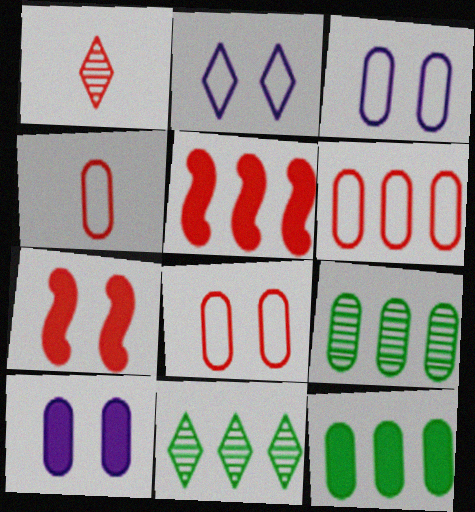[[1, 5, 8], 
[1, 6, 7], 
[4, 6, 8], 
[4, 9, 10]]